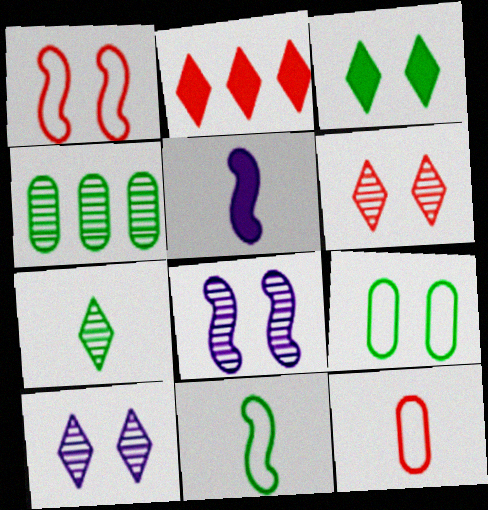[[3, 4, 11], 
[5, 7, 12]]